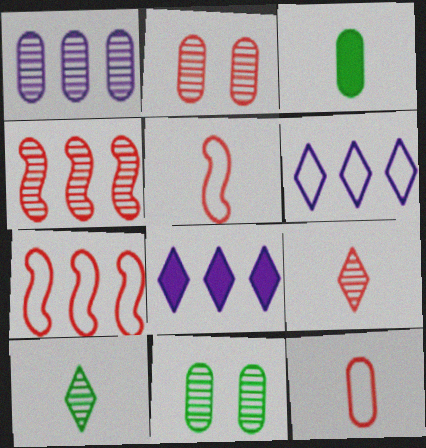[[2, 4, 9], 
[5, 8, 11]]